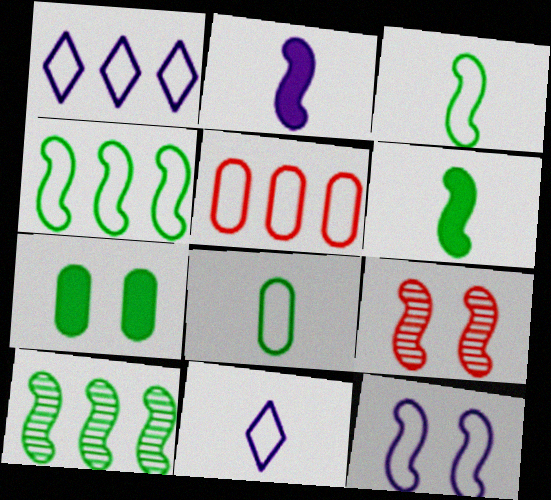[[1, 4, 5], 
[2, 4, 9]]